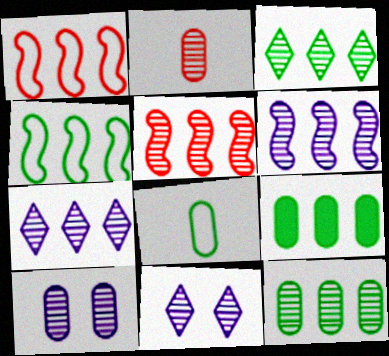[[1, 7, 9], 
[2, 10, 12], 
[3, 4, 9], 
[5, 7, 12]]